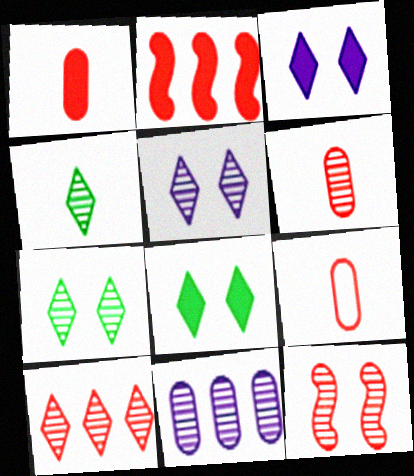[[1, 6, 9], 
[4, 5, 10], 
[4, 11, 12], 
[6, 10, 12]]